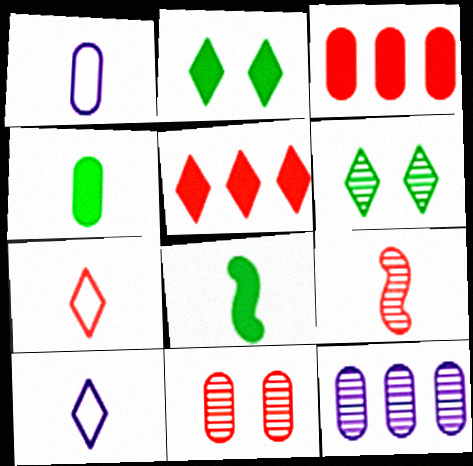[[4, 9, 10], 
[5, 6, 10], 
[6, 9, 12]]